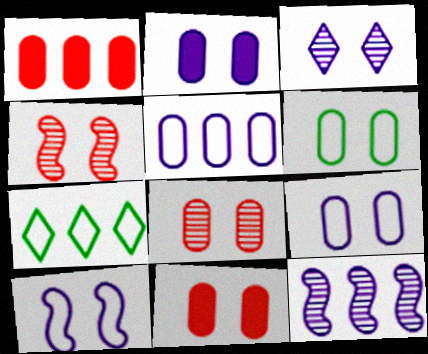[[1, 7, 12], 
[2, 3, 10], 
[2, 6, 8]]